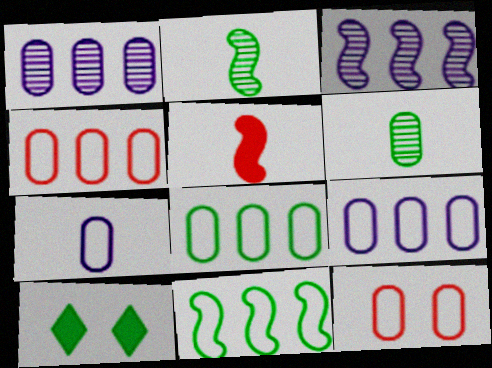[[2, 8, 10], 
[4, 8, 9], 
[6, 10, 11], 
[7, 8, 12]]